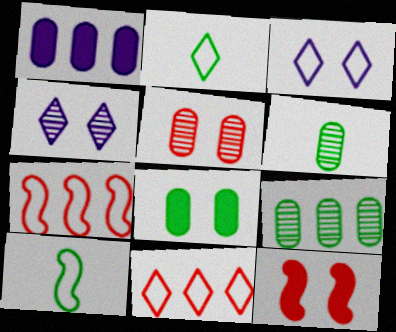[[2, 3, 11]]